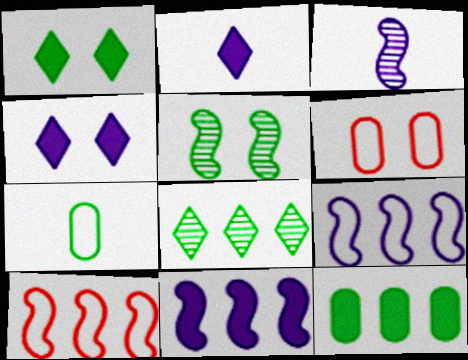[[4, 5, 6]]